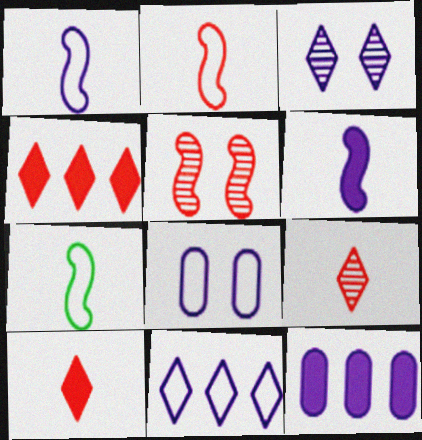[[1, 2, 7], 
[1, 3, 12], 
[1, 8, 11]]